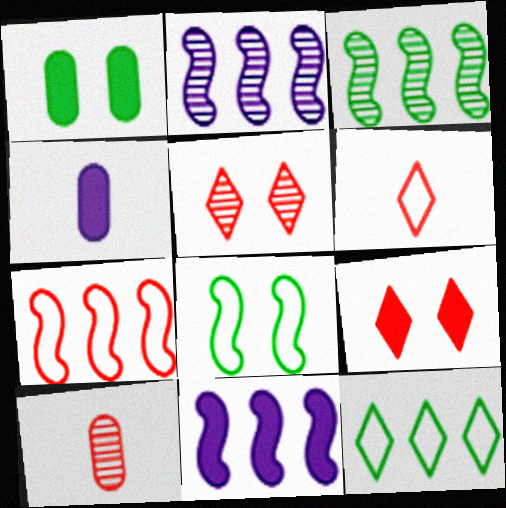[[1, 2, 6], 
[3, 7, 11], 
[7, 9, 10]]